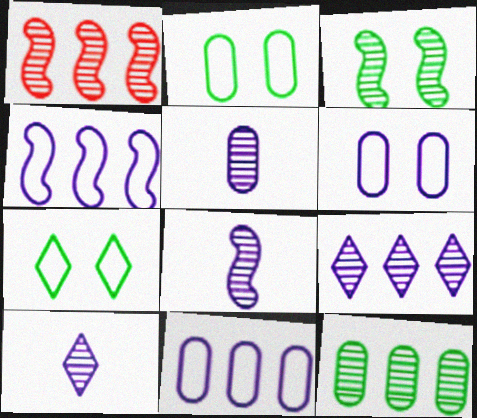[[1, 3, 8], 
[1, 9, 12], 
[5, 8, 10]]